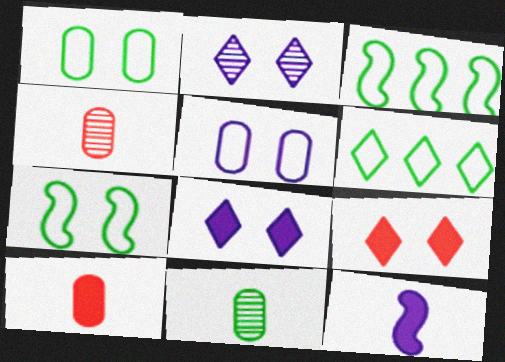[[2, 3, 10], 
[3, 4, 8]]